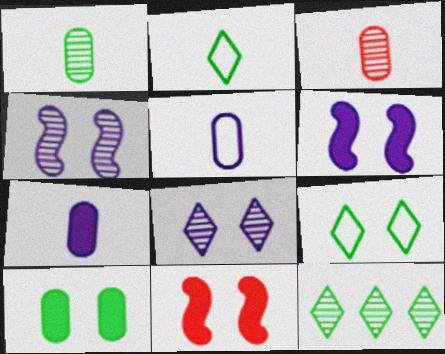[[3, 4, 12], 
[5, 11, 12]]